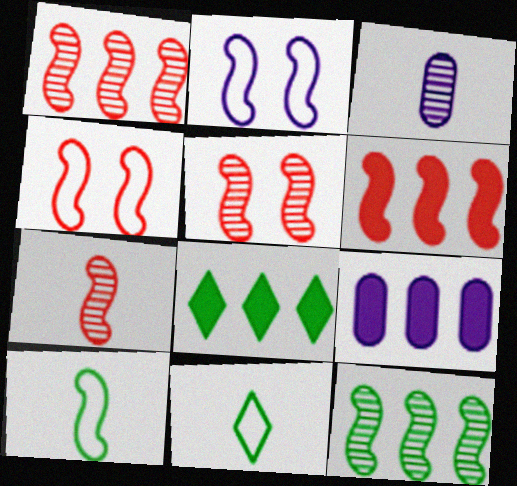[[1, 5, 7], 
[3, 4, 8], 
[4, 6, 7], 
[5, 9, 11], 
[6, 8, 9]]